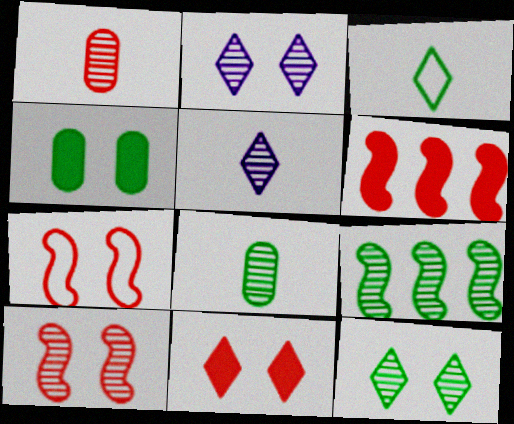[[1, 2, 9], 
[2, 4, 7], 
[3, 4, 9], 
[8, 9, 12]]